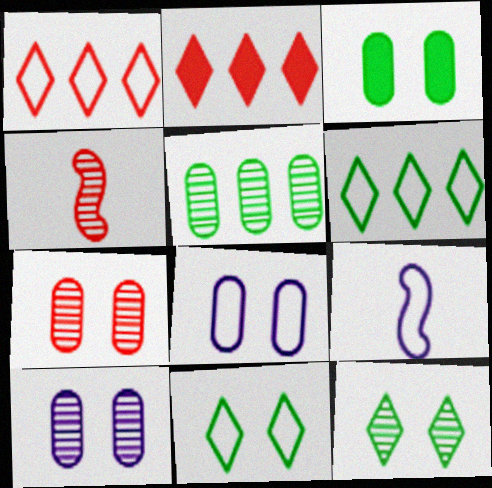[[3, 7, 8]]